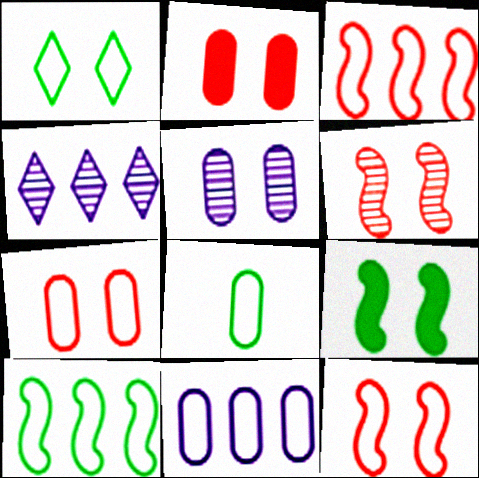[[1, 8, 10], 
[7, 8, 11]]